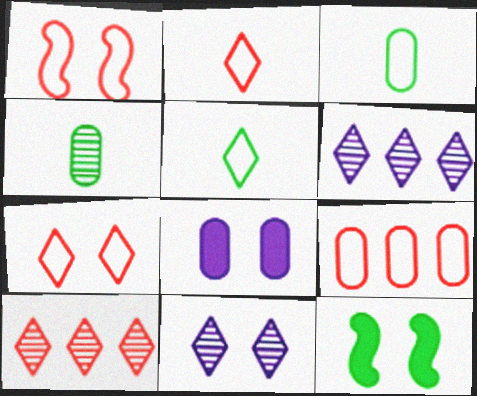[[1, 2, 9], 
[4, 8, 9]]